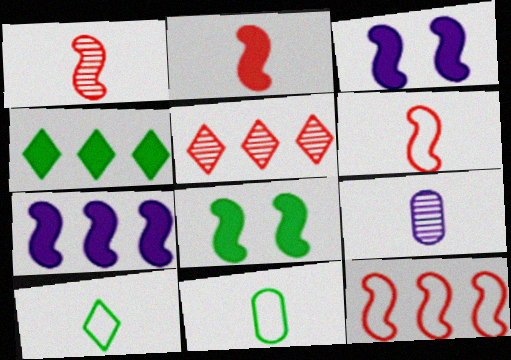[[1, 2, 6], 
[2, 7, 8], 
[2, 9, 10], 
[3, 5, 11]]